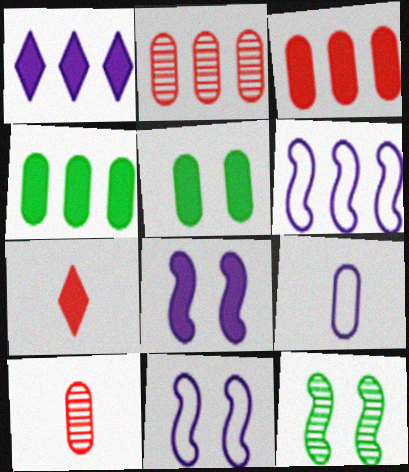[[2, 5, 9], 
[4, 7, 8]]